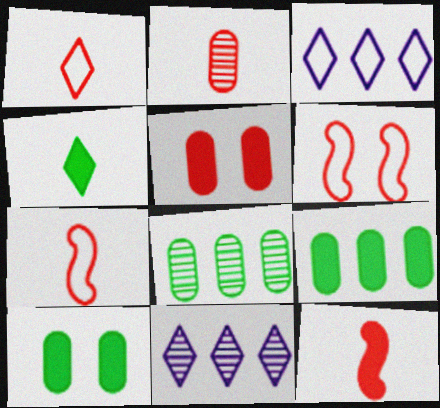[[1, 2, 12], 
[7, 10, 11]]